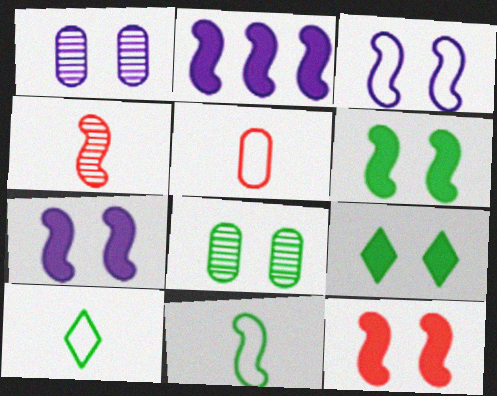[[6, 7, 12]]